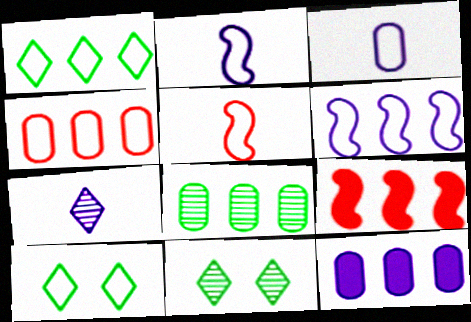[[1, 4, 6], 
[2, 4, 10], 
[3, 9, 11], 
[4, 8, 12], 
[5, 11, 12]]